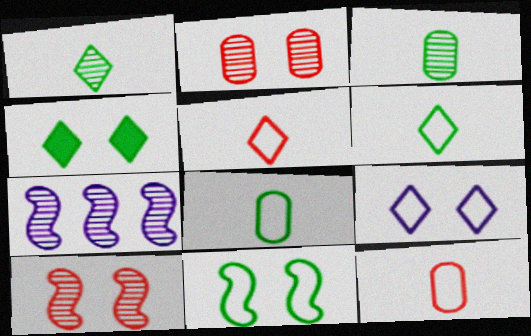[[1, 2, 7], 
[4, 7, 12]]